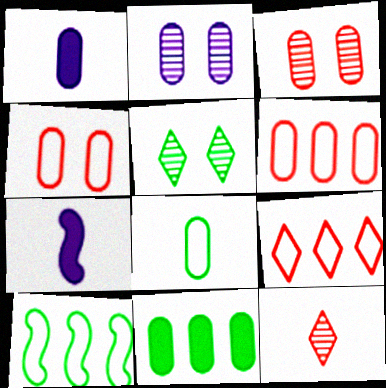[[5, 6, 7], 
[7, 8, 12]]